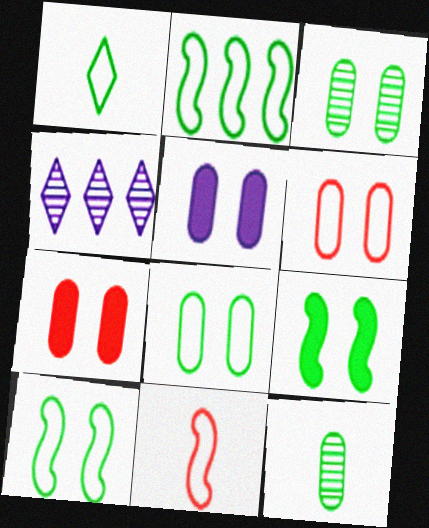[[1, 2, 8], 
[3, 5, 6]]